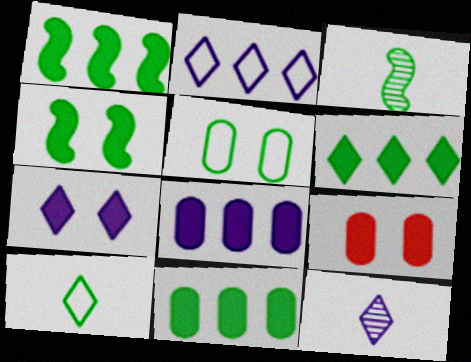[[1, 6, 11], 
[2, 3, 9], 
[2, 7, 12], 
[3, 5, 6], 
[4, 7, 9]]